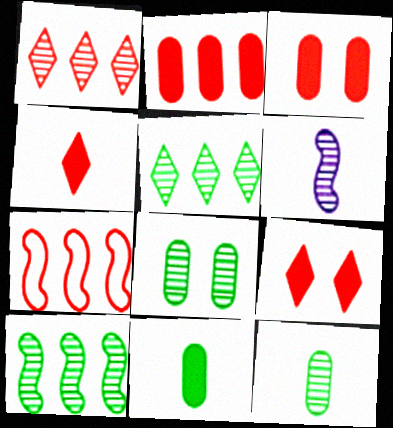[[1, 2, 7], 
[1, 6, 8]]